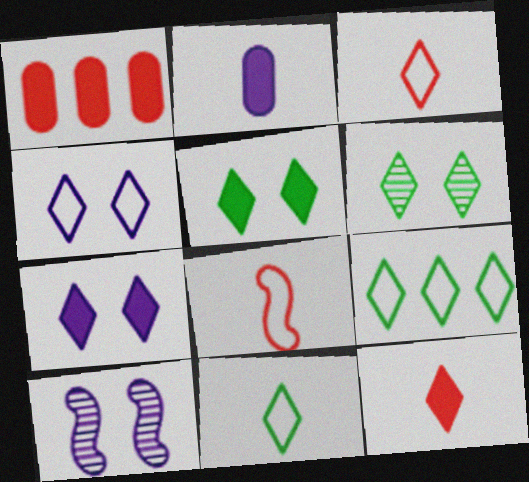[[1, 10, 11], 
[3, 4, 9]]